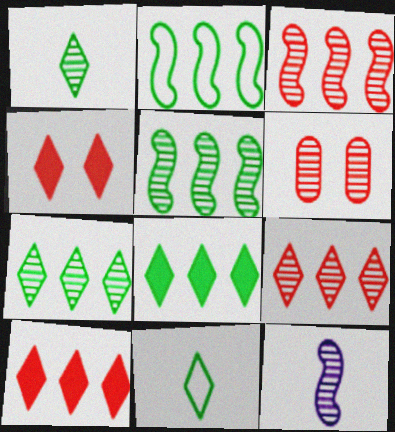[[6, 7, 12]]